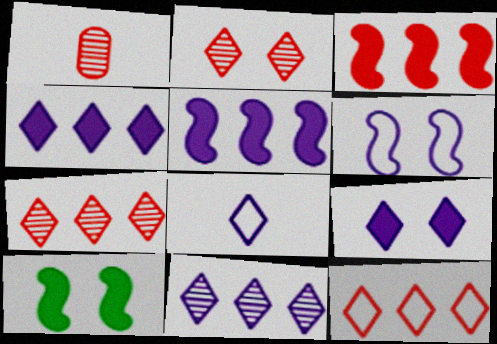[[8, 9, 11]]